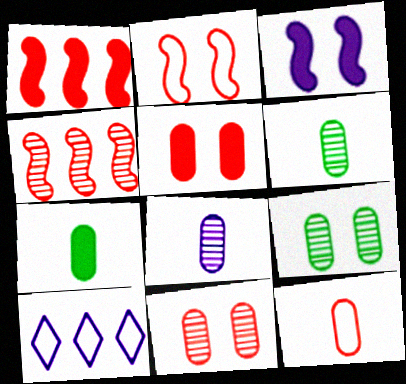[[3, 8, 10], 
[7, 8, 12]]